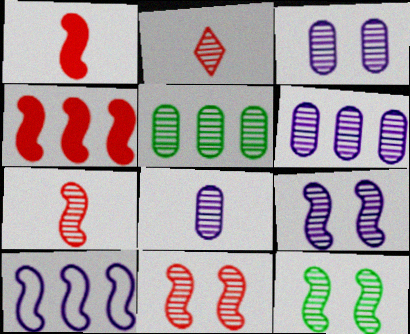[[1, 10, 12], 
[2, 5, 9], 
[2, 6, 12], 
[3, 6, 8], 
[9, 11, 12]]